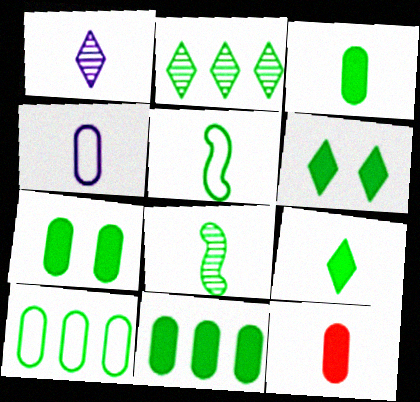[[1, 5, 12], 
[2, 5, 7], 
[3, 7, 11], 
[6, 8, 10]]